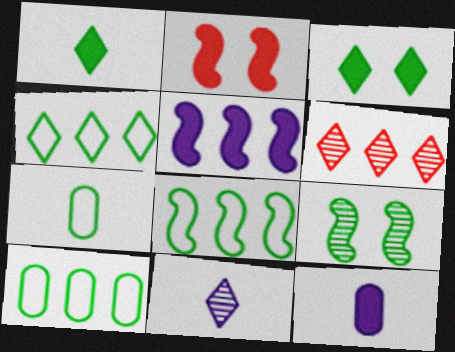[[1, 9, 10], 
[2, 10, 11], 
[4, 8, 10], 
[5, 6, 10]]